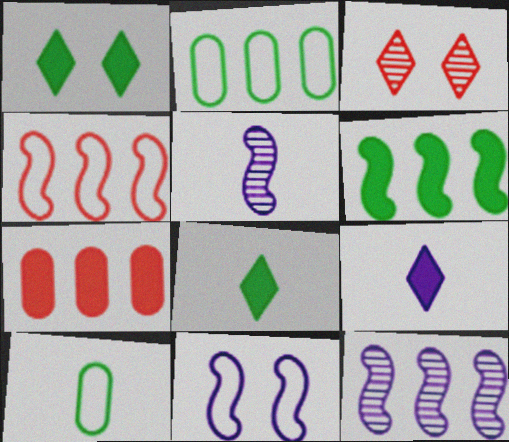[[4, 6, 12]]